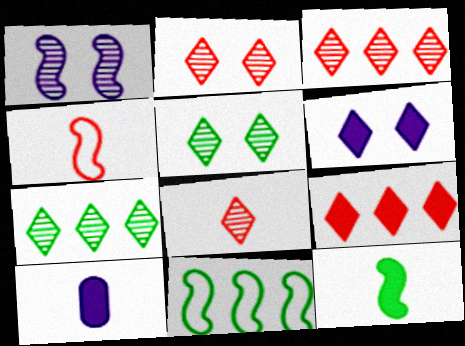[[2, 3, 8], 
[2, 10, 11]]